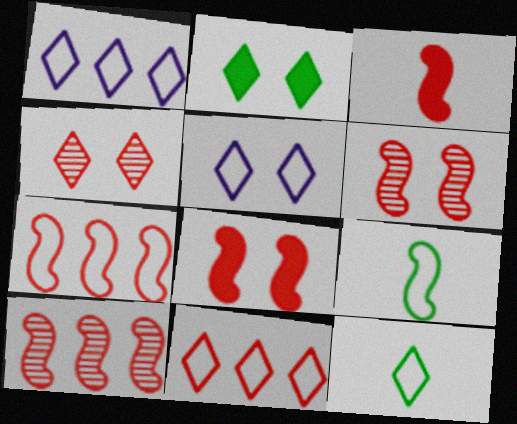[[2, 4, 5], 
[3, 6, 7], 
[5, 11, 12]]